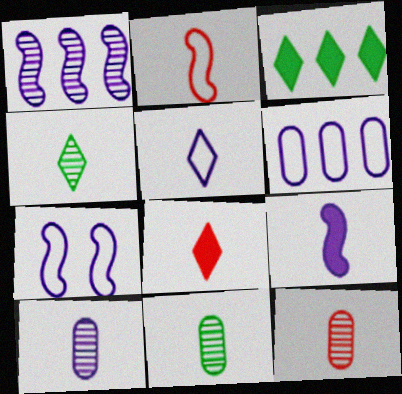[[1, 7, 9], 
[2, 8, 12], 
[3, 7, 12], 
[4, 5, 8], 
[5, 6, 7], 
[5, 9, 10], 
[10, 11, 12]]